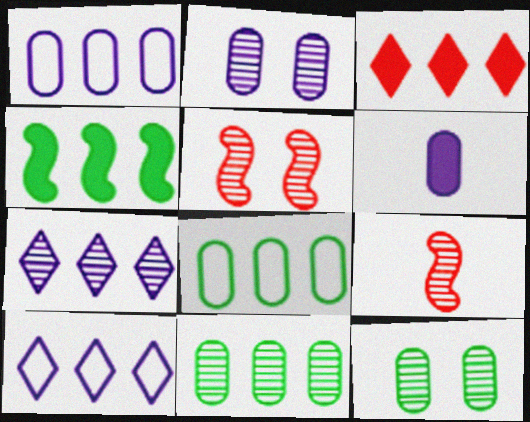[[1, 2, 6], 
[7, 9, 12]]